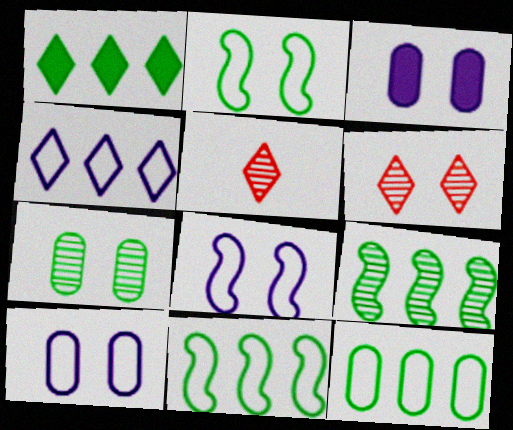[[1, 9, 12], 
[2, 3, 6], 
[3, 5, 11]]